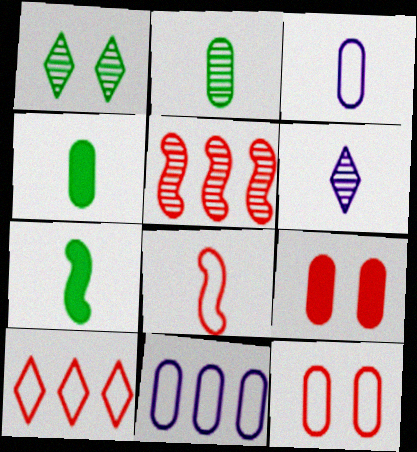[[2, 9, 11], 
[4, 6, 8], 
[8, 10, 12]]